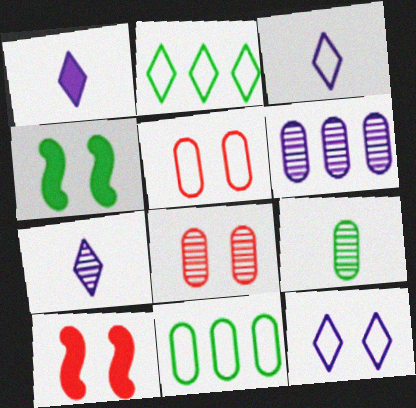[[1, 3, 7], 
[2, 4, 9], 
[4, 8, 12], 
[6, 8, 9], 
[7, 10, 11]]